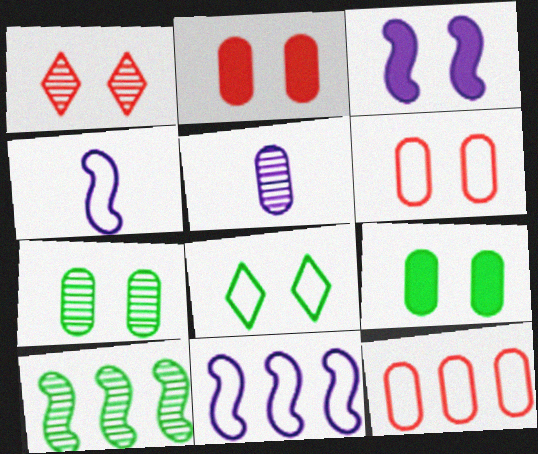[[1, 5, 10], 
[4, 8, 12], 
[5, 9, 12]]